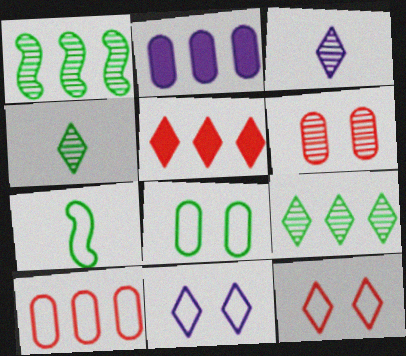[[1, 3, 6], 
[4, 5, 11], 
[7, 10, 11]]